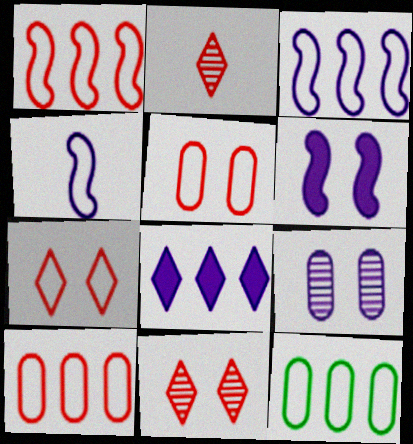[[2, 6, 12], 
[4, 7, 12], 
[4, 8, 9]]